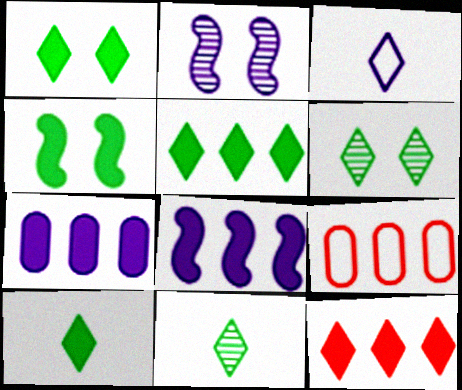[[1, 5, 10], 
[2, 3, 7], 
[2, 9, 10], 
[3, 6, 12]]